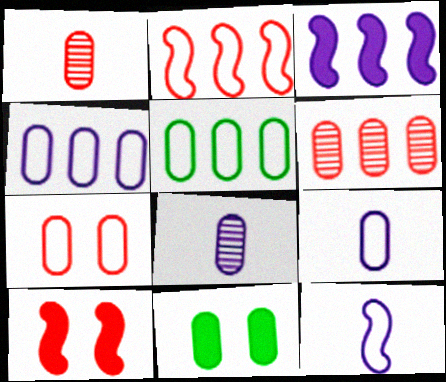[[1, 4, 11], 
[5, 7, 9], 
[6, 9, 11]]